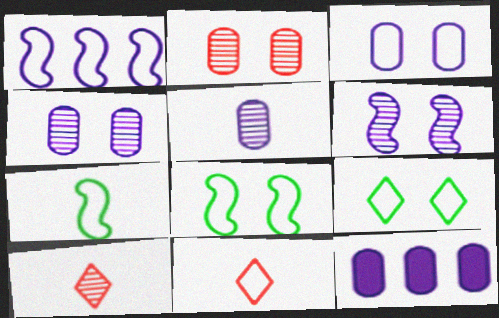[[3, 5, 12], 
[8, 10, 12]]